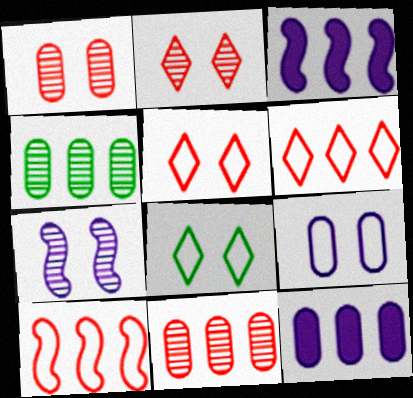[[3, 4, 6]]